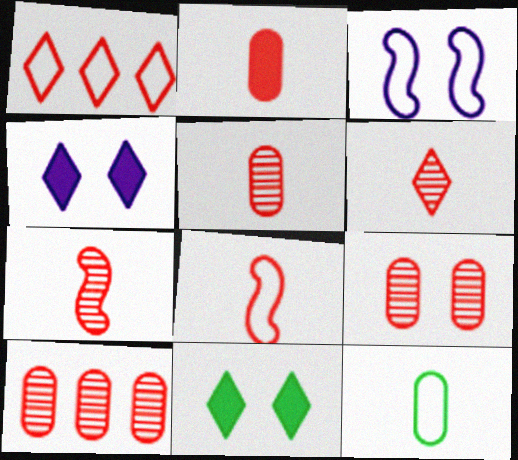[[1, 3, 12], 
[2, 6, 8], 
[3, 9, 11], 
[5, 6, 7], 
[5, 9, 10]]